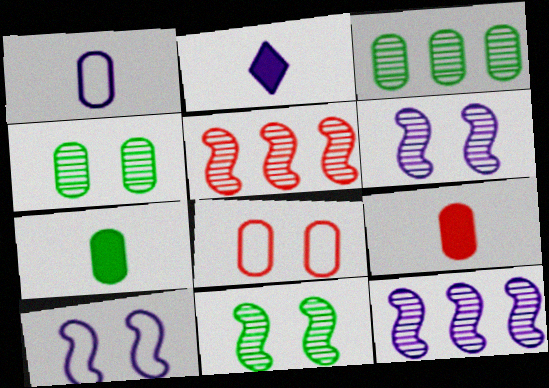[]